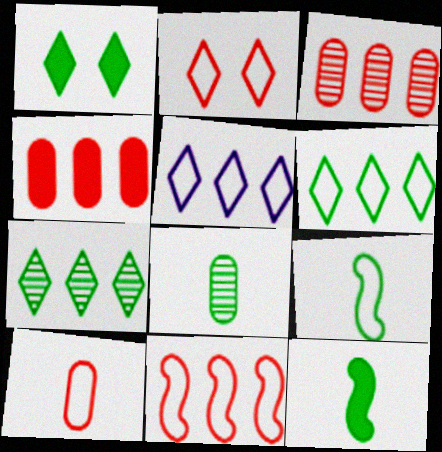[[2, 10, 11]]